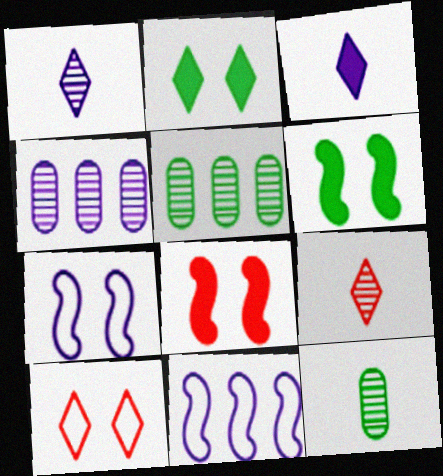[[3, 4, 7]]